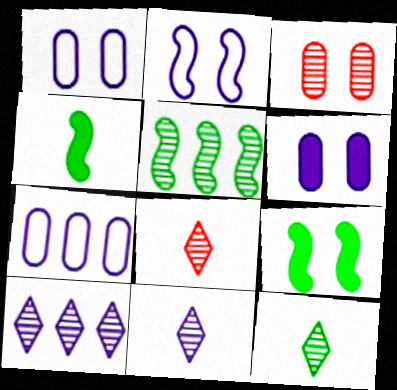[[3, 5, 11], 
[7, 8, 9], 
[8, 11, 12]]